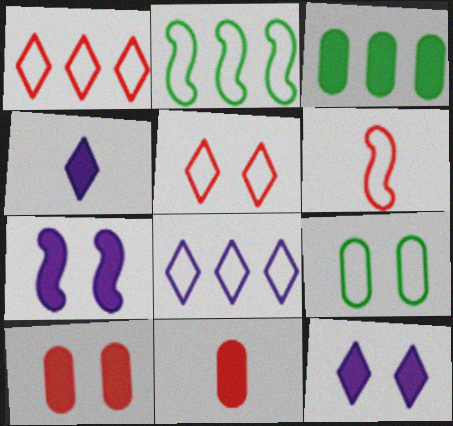[[6, 8, 9]]